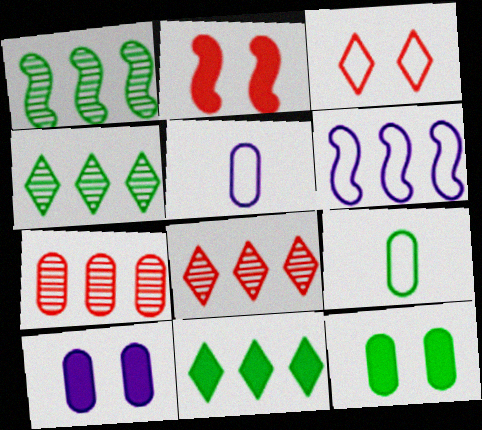[[2, 4, 5], 
[3, 6, 9], 
[5, 7, 12], 
[6, 7, 11], 
[7, 9, 10]]